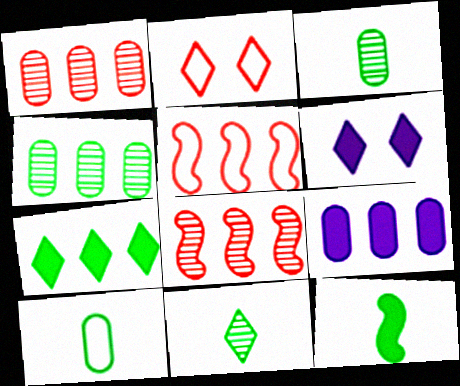[[3, 5, 6], 
[6, 8, 10], 
[10, 11, 12]]